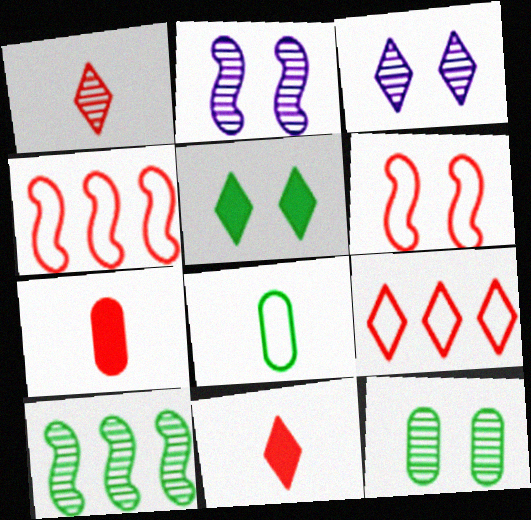[[5, 8, 10]]